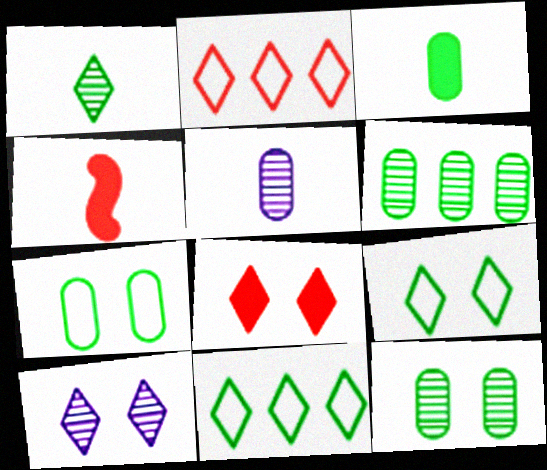[[3, 6, 7], 
[8, 9, 10]]